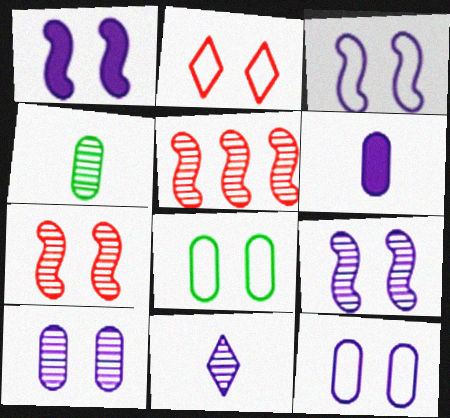[[1, 3, 9], 
[2, 3, 8]]